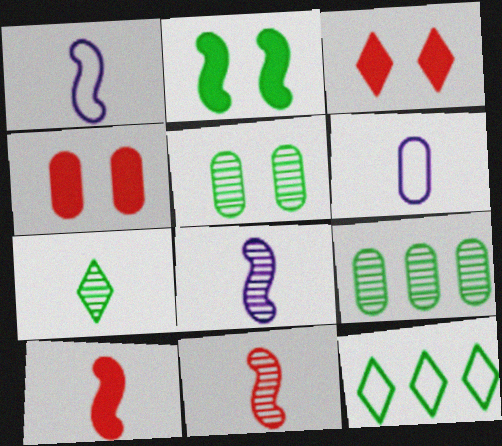[[1, 3, 9], 
[4, 6, 9], 
[4, 8, 12], 
[6, 7, 10]]